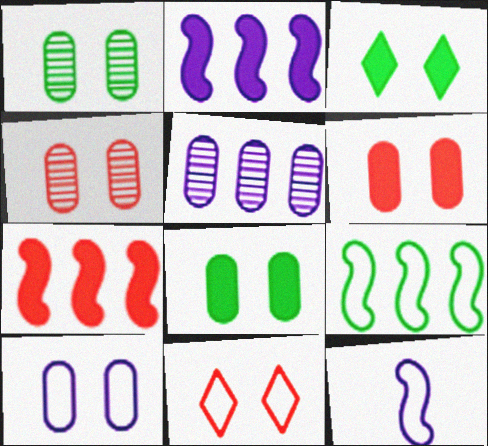[[1, 6, 10], 
[4, 8, 10]]